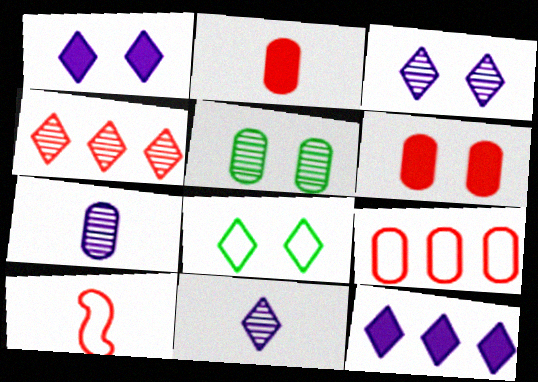[[4, 6, 10], 
[5, 10, 12]]